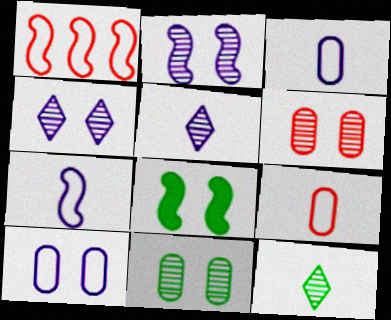[]